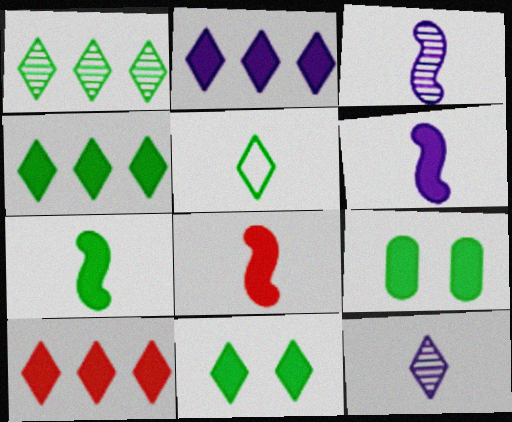[[1, 5, 11], 
[2, 4, 10], 
[2, 8, 9], 
[4, 7, 9], 
[6, 7, 8], 
[6, 9, 10]]